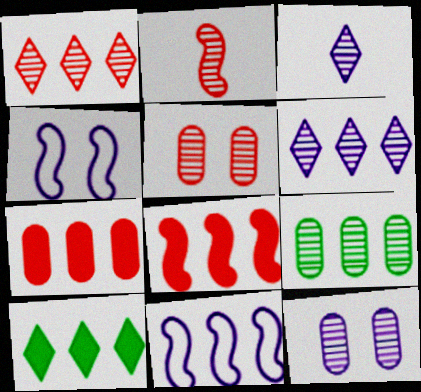[[1, 2, 5]]